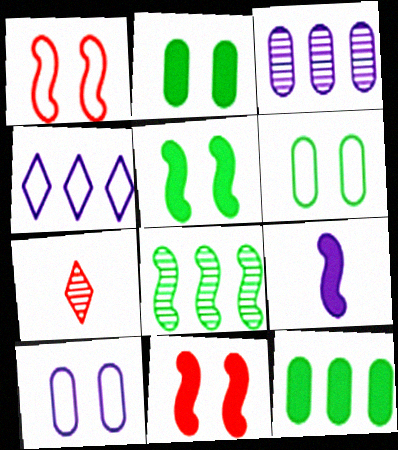[[1, 8, 9]]